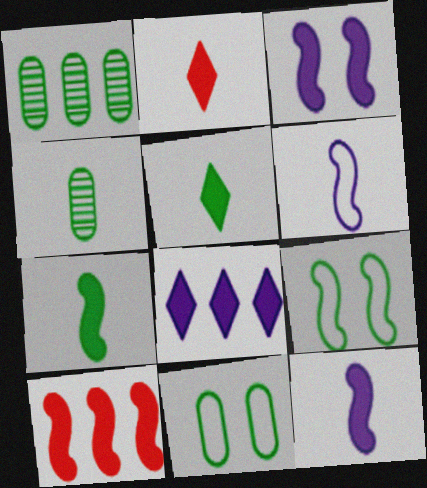[[1, 5, 9], 
[2, 4, 6], 
[3, 7, 10]]